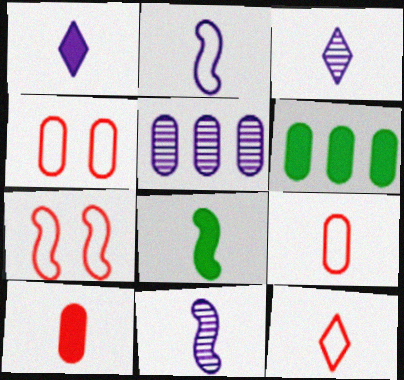[[1, 8, 10], 
[3, 6, 7], 
[3, 8, 9]]